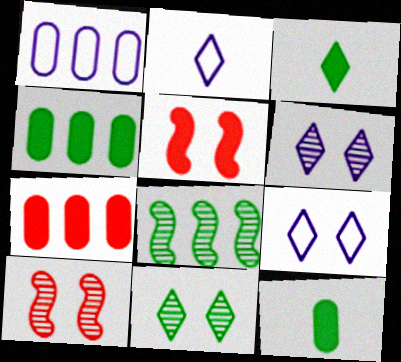[[1, 3, 10], 
[2, 4, 10]]